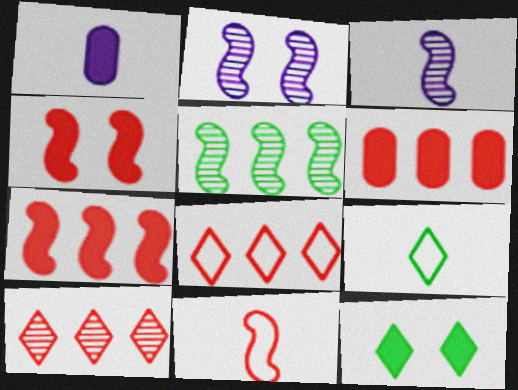[[1, 7, 12], 
[2, 6, 9]]